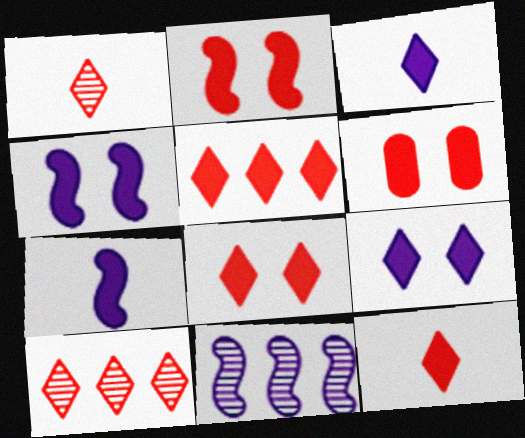[[2, 6, 8], 
[5, 8, 12]]